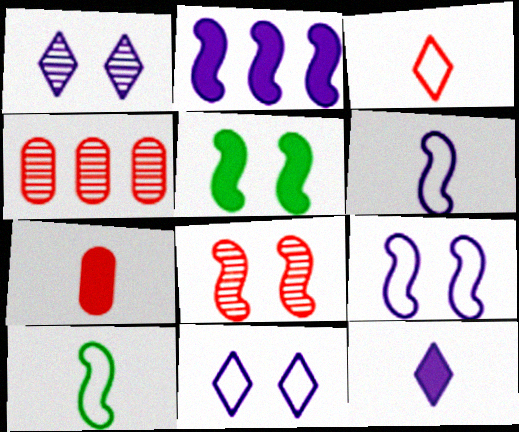[[2, 8, 10], 
[5, 8, 9]]